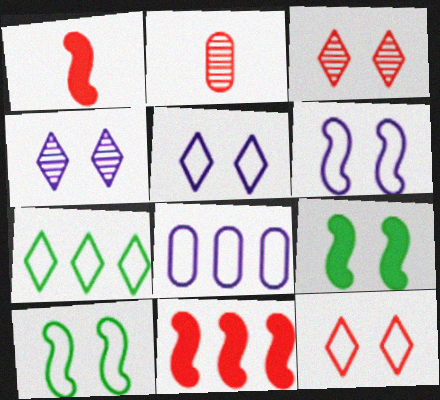[[2, 11, 12]]